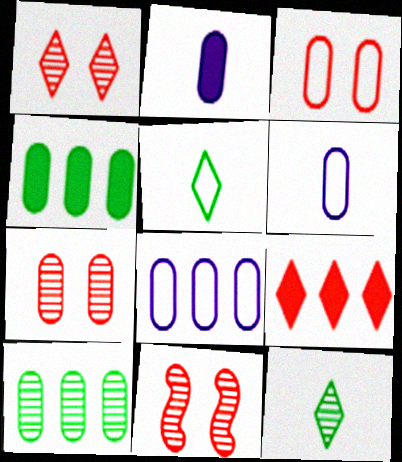[[1, 7, 11], 
[2, 3, 10], 
[4, 6, 7]]